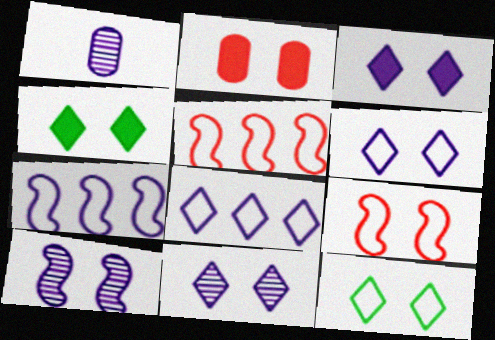[[1, 3, 7], 
[1, 4, 5], 
[2, 10, 12], 
[3, 6, 11]]